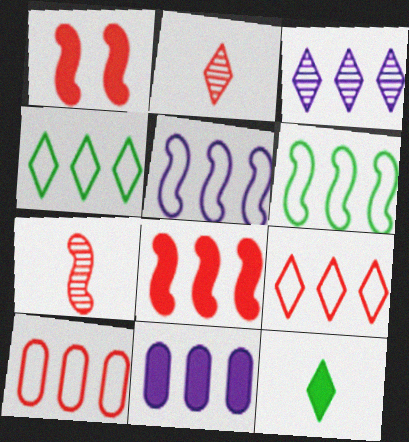[[1, 2, 10], 
[1, 11, 12], 
[3, 5, 11], 
[4, 5, 10]]